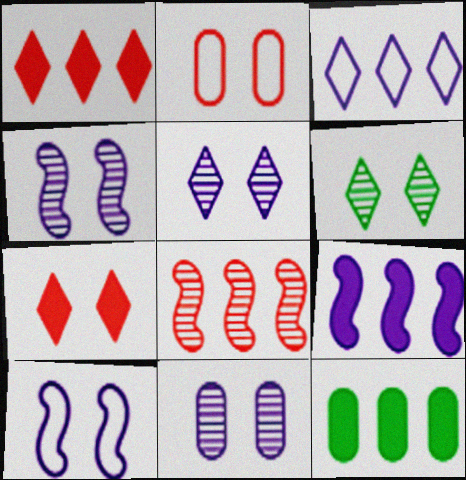[[1, 9, 12], 
[3, 8, 12], 
[4, 5, 11]]